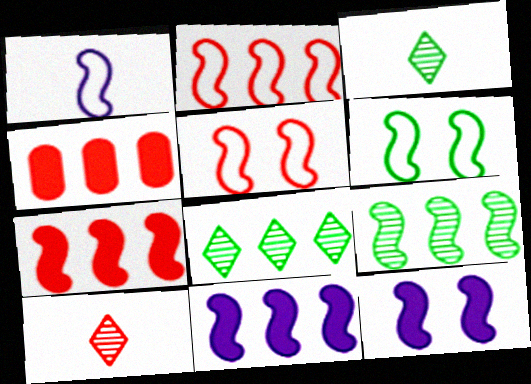[[1, 2, 6], 
[2, 9, 11], 
[4, 5, 10]]